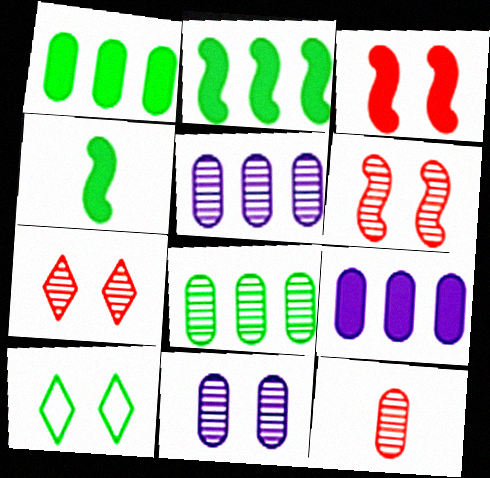[[3, 10, 11], 
[4, 8, 10], 
[8, 11, 12]]